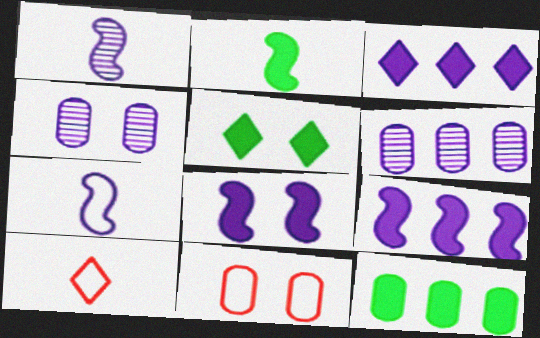[[2, 5, 12], 
[3, 4, 7]]